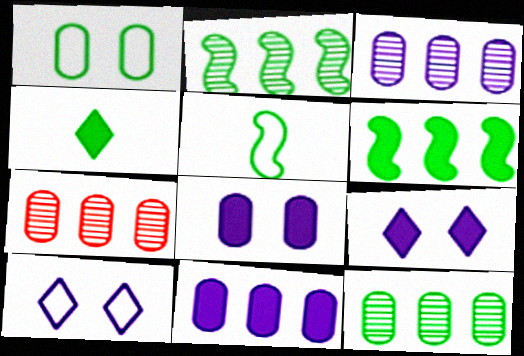[[1, 2, 4], 
[3, 7, 12], 
[5, 7, 9]]